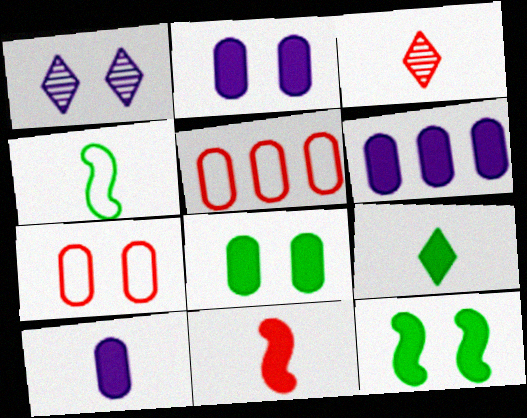[[1, 7, 12], 
[2, 6, 10], 
[3, 4, 10], 
[9, 10, 11]]